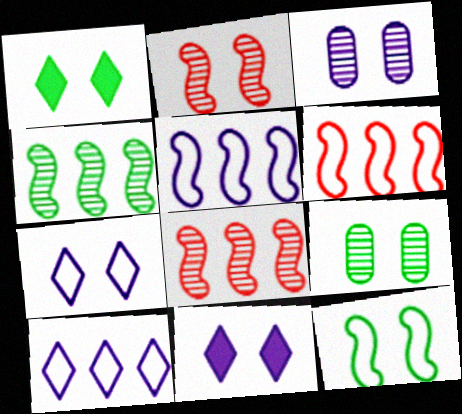[[1, 9, 12]]